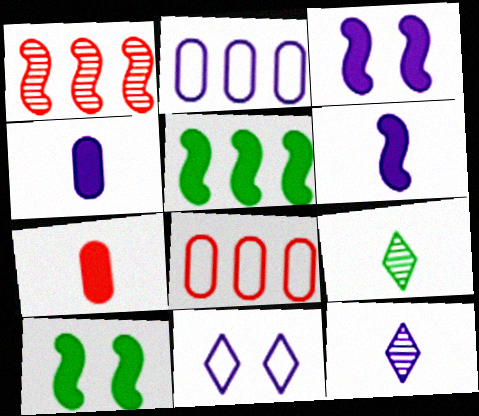[[2, 3, 12], 
[3, 8, 9], 
[8, 10, 12]]